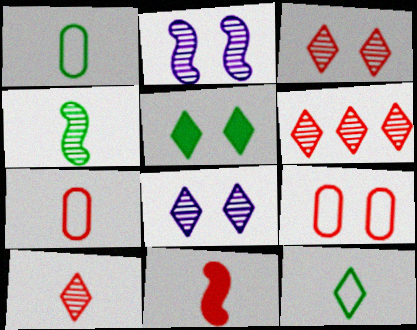[[2, 5, 9], 
[3, 6, 10], 
[6, 9, 11], 
[7, 10, 11]]